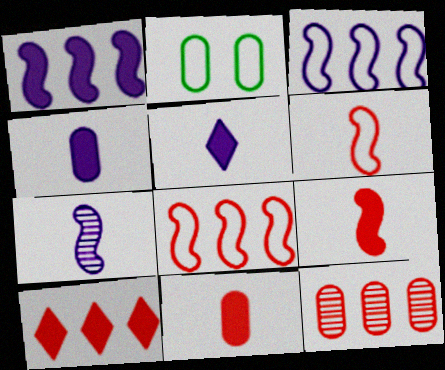[[2, 4, 12], 
[2, 7, 10], 
[8, 10, 12]]